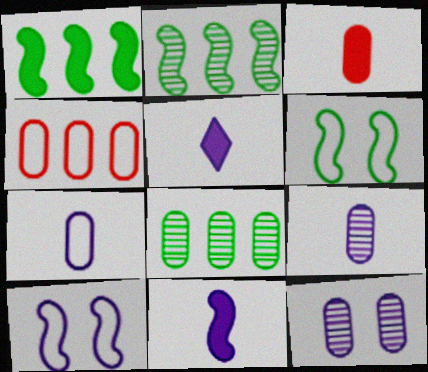[]